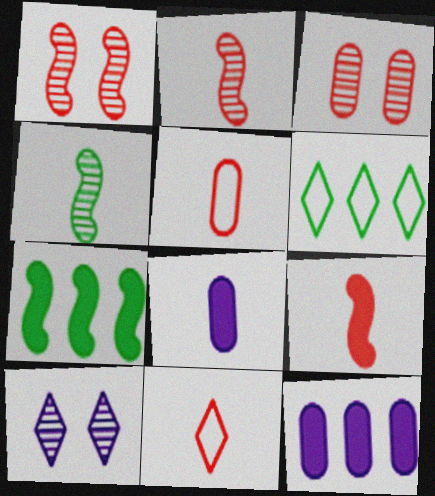[[1, 6, 8], 
[4, 8, 11], 
[5, 7, 10]]